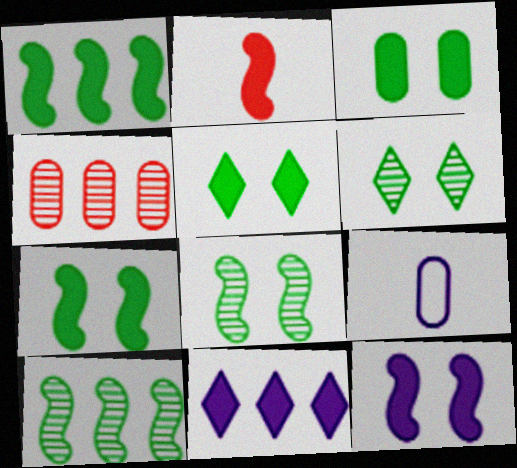[[1, 2, 12], 
[2, 3, 11], 
[3, 4, 9], 
[3, 5, 7]]